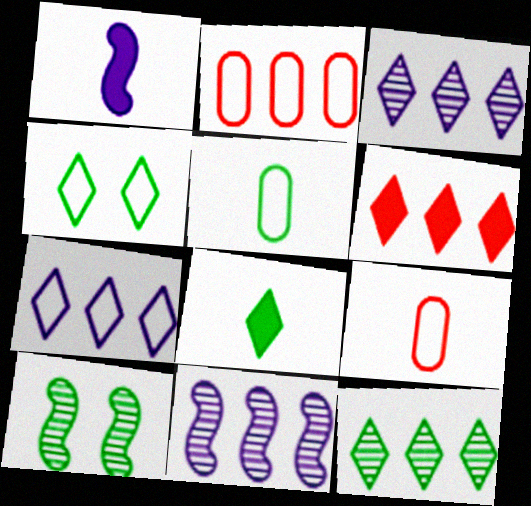[[4, 8, 12], 
[6, 7, 12]]